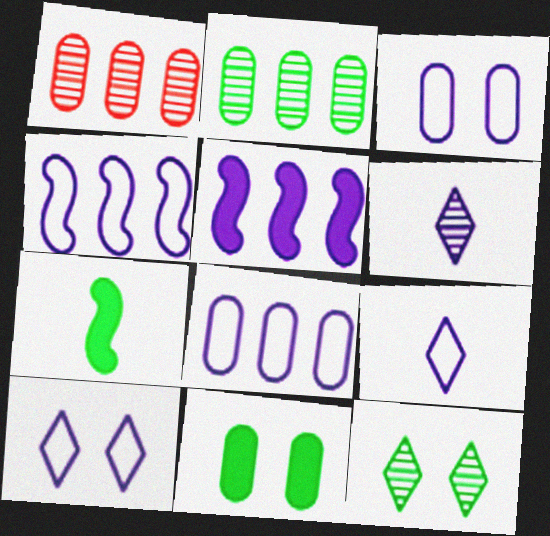[[1, 7, 10], 
[3, 4, 9], 
[3, 5, 6]]